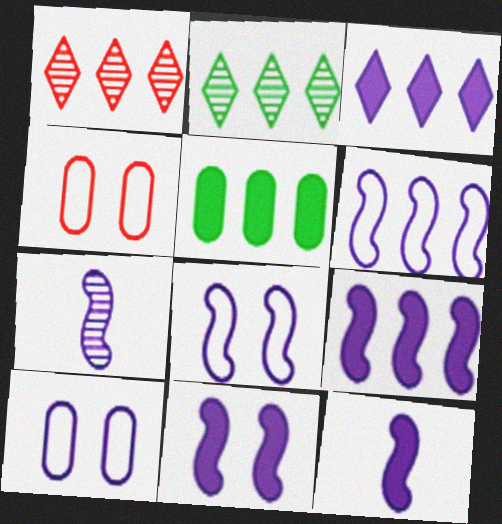[[1, 5, 6], 
[2, 4, 12], 
[3, 7, 10], 
[6, 7, 11], 
[7, 8, 9], 
[9, 11, 12]]